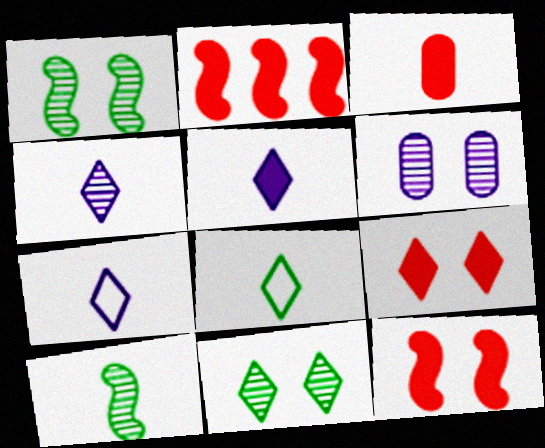[[2, 3, 9], 
[2, 6, 8], 
[3, 7, 10], 
[4, 5, 7]]